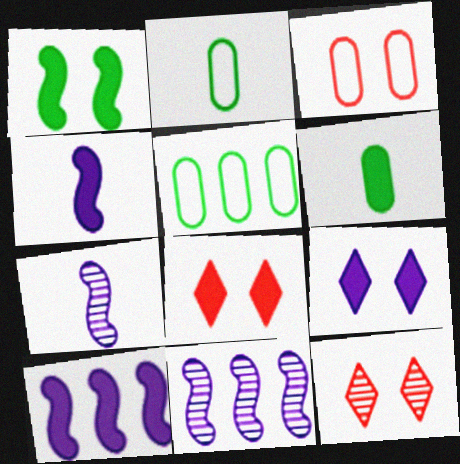[[2, 8, 11], 
[2, 10, 12], 
[4, 5, 12], 
[5, 7, 8], 
[6, 8, 10]]